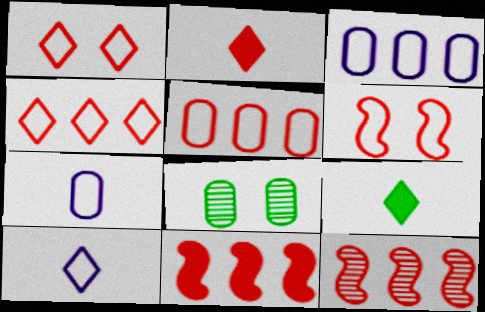[[8, 10, 11]]